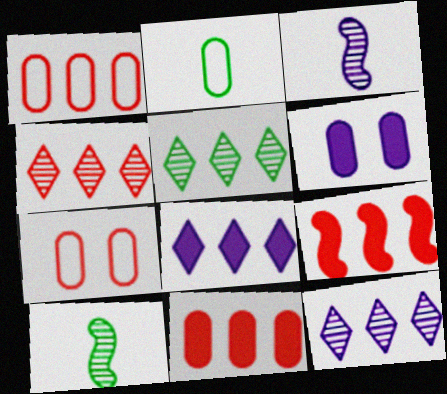[[1, 4, 9], 
[4, 5, 12], 
[7, 8, 10]]